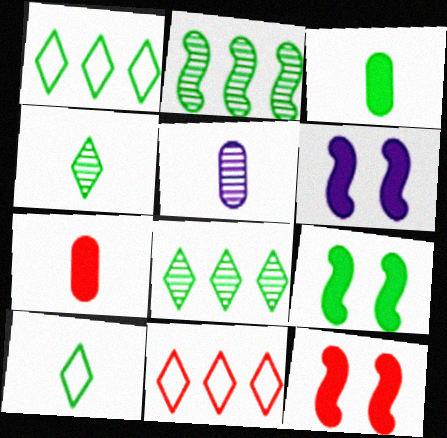[[1, 5, 12], 
[5, 9, 11], 
[6, 9, 12]]